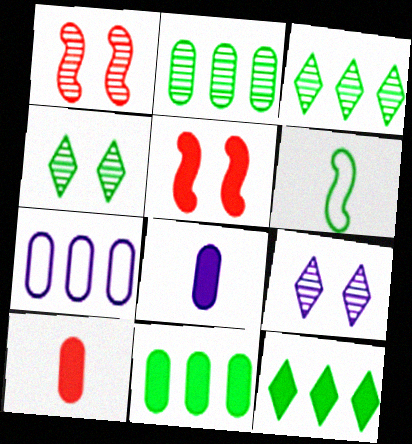[[4, 6, 11], 
[5, 8, 12]]